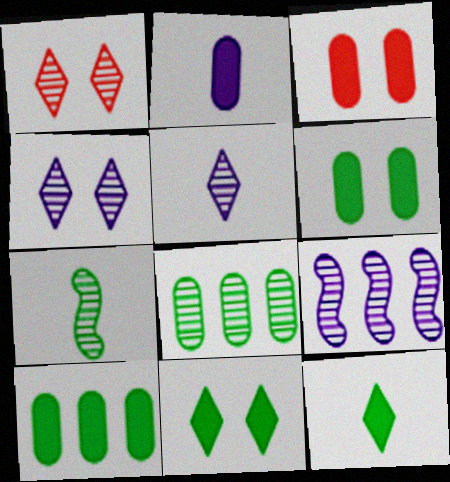[[2, 3, 10]]